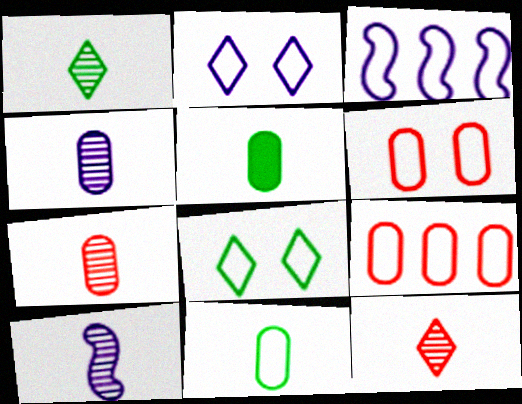[[1, 7, 10]]